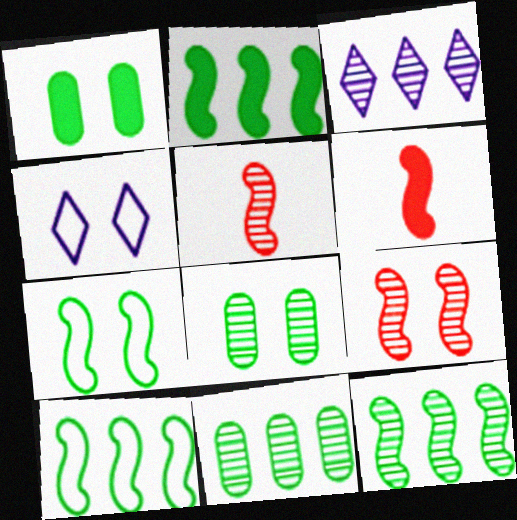[[1, 4, 9], 
[2, 10, 12], 
[3, 5, 8], 
[4, 6, 11]]